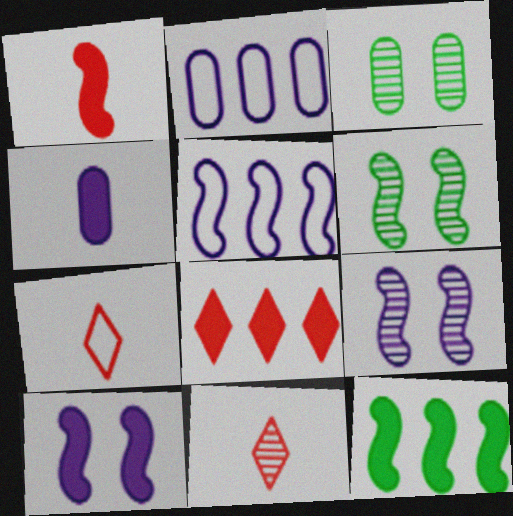[[1, 5, 6], 
[1, 10, 12]]